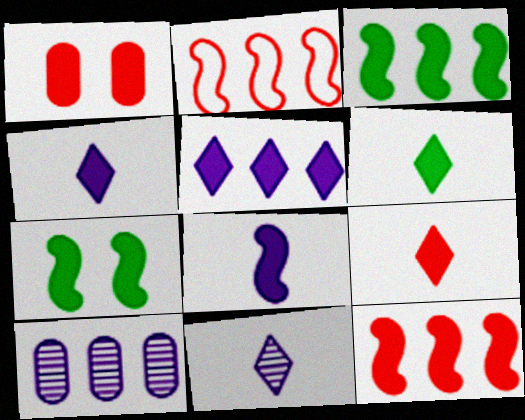[[1, 3, 4], 
[1, 9, 12], 
[4, 6, 9], 
[7, 8, 12]]